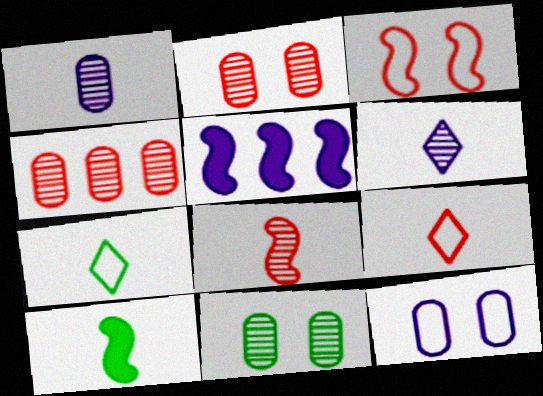[[1, 4, 11], 
[1, 9, 10], 
[2, 5, 7], 
[5, 6, 12], 
[5, 9, 11]]